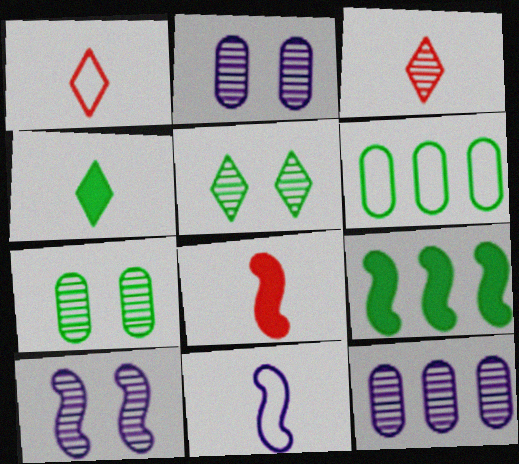[[1, 2, 9]]